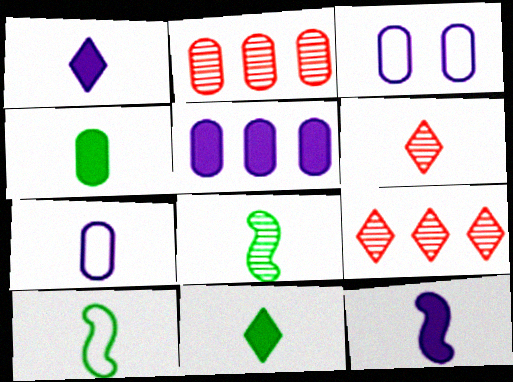[[2, 3, 4]]